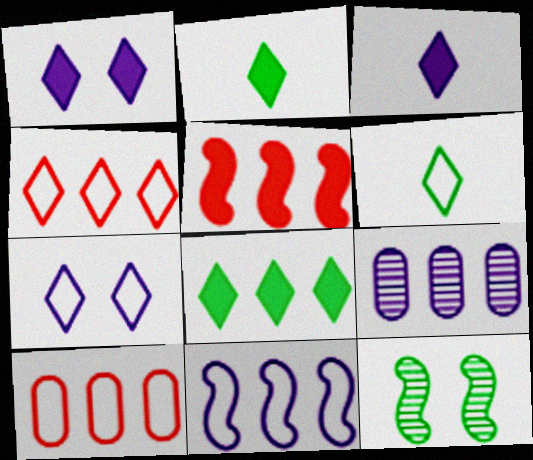[[3, 10, 12], 
[4, 6, 7]]